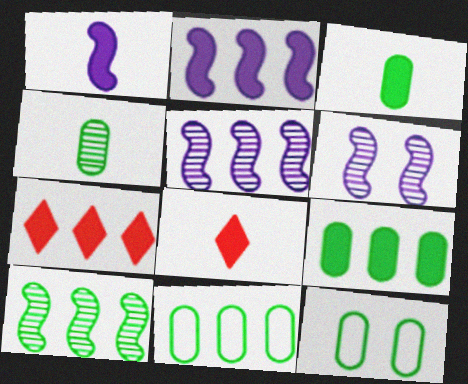[[1, 3, 8], 
[2, 7, 9], 
[4, 9, 12], 
[5, 7, 11], 
[5, 8, 12], 
[6, 8, 11]]